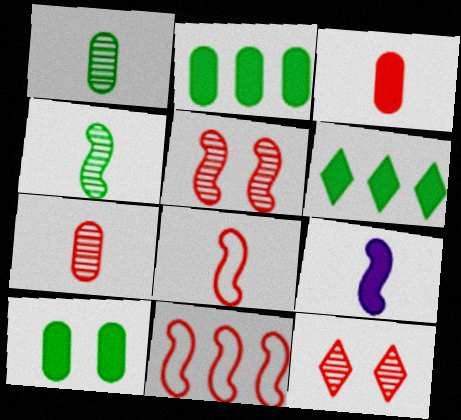[[3, 11, 12], 
[4, 8, 9]]